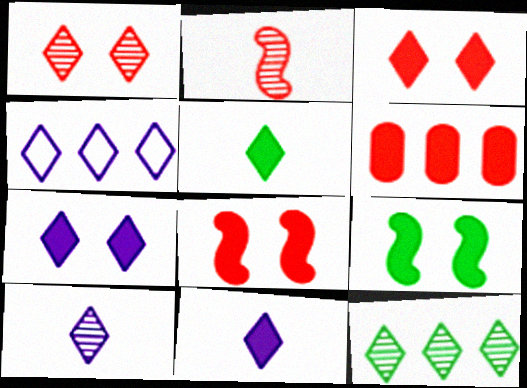[[1, 4, 5], 
[1, 10, 12], 
[4, 7, 10], 
[6, 9, 11]]